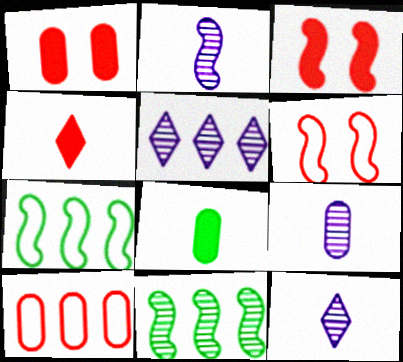[[1, 7, 12], 
[2, 3, 7], 
[2, 9, 12], 
[5, 6, 8]]